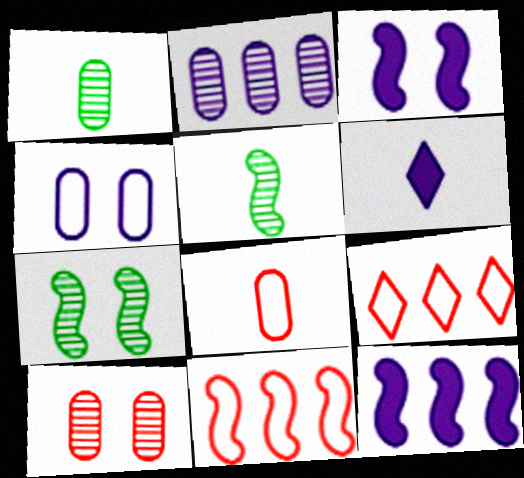[[1, 2, 10], 
[1, 3, 9], 
[3, 5, 11], 
[5, 6, 8]]